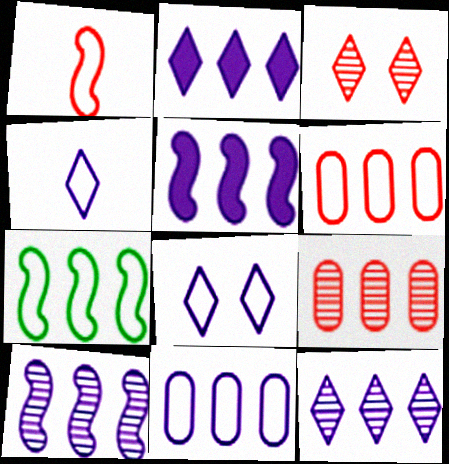[[2, 7, 9], 
[2, 10, 11], 
[5, 11, 12]]